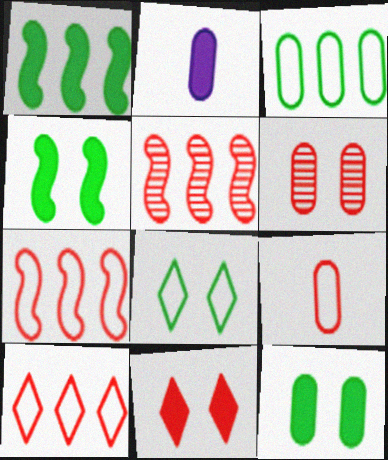[[1, 2, 11], 
[2, 3, 6], 
[2, 5, 8], 
[5, 9, 11]]